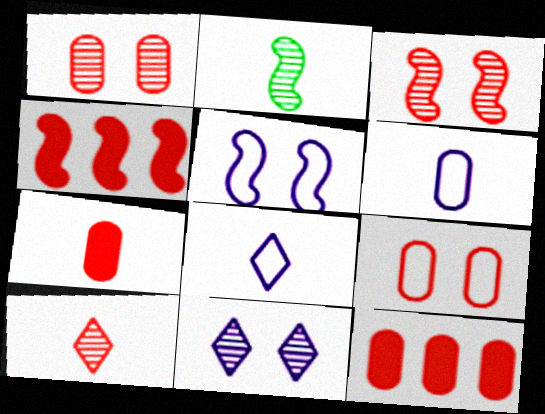[[2, 4, 5], 
[2, 7, 8], 
[4, 9, 10]]